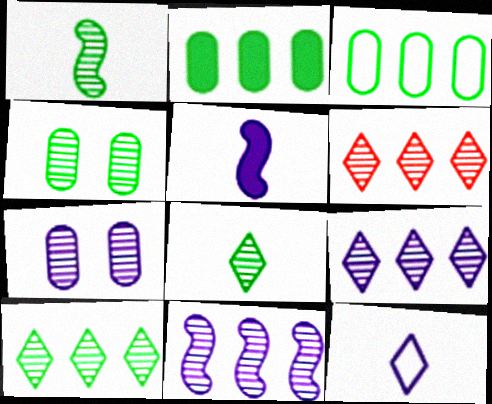[[1, 4, 10], 
[1, 6, 7], 
[6, 9, 10]]